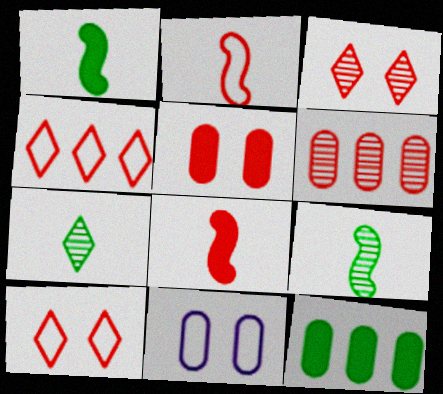[[6, 8, 10]]